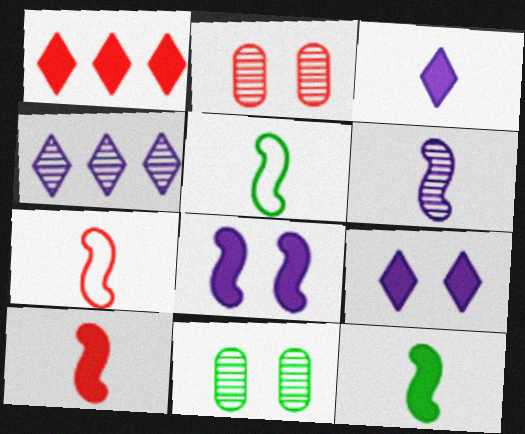[[1, 2, 7], 
[5, 6, 10], 
[6, 7, 12]]